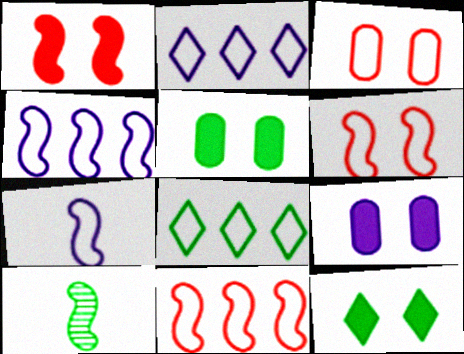[[1, 4, 10], 
[1, 9, 12], 
[3, 7, 8], 
[5, 8, 10]]